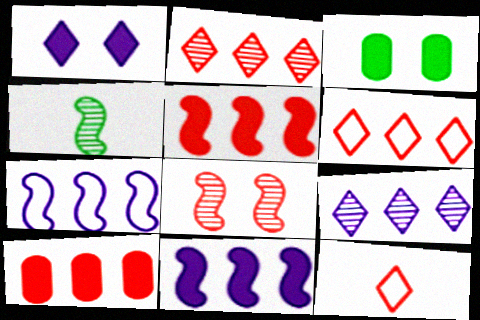[[8, 10, 12]]